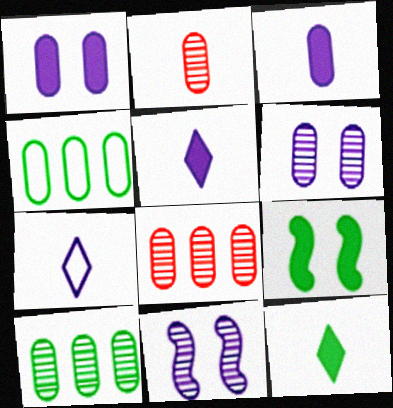[[1, 2, 4], 
[2, 6, 10], 
[7, 8, 9]]